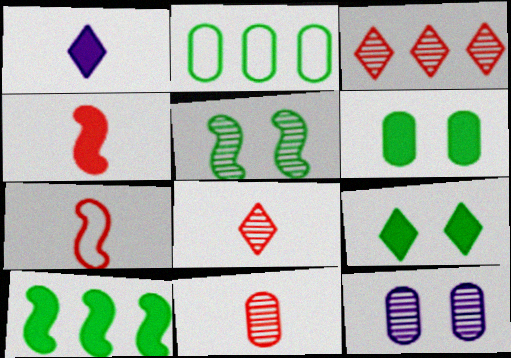[]